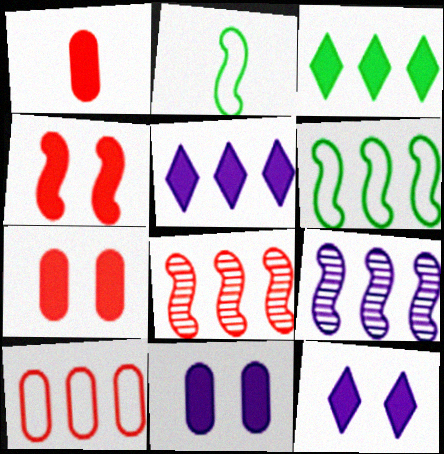[[2, 4, 9], 
[3, 9, 10]]